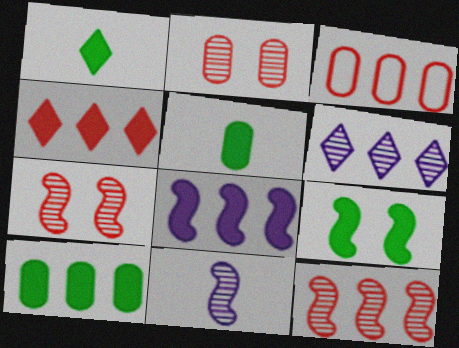[[1, 9, 10], 
[3, 4, 12], 
[4, 8, 10]]